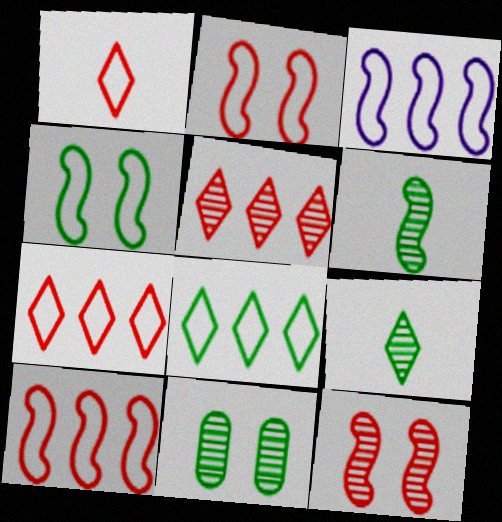[]